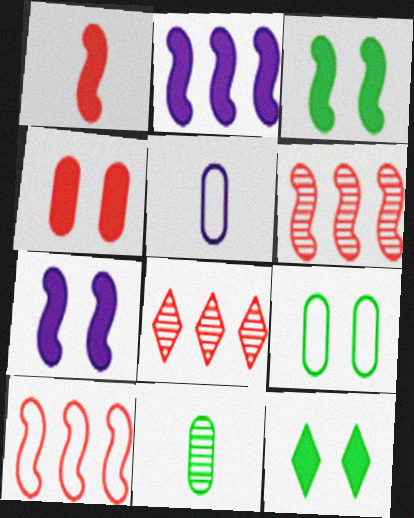[[1, 2, 3], 
[3, 5, 8], 
[4, 7, 12], 
[5, 6, 12]]